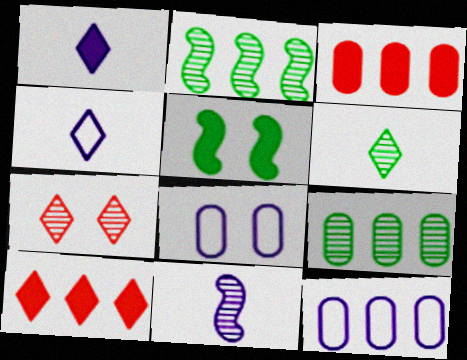[[1, 3, 5], 
[2, 10, 12], 
[3, 9, 12], 
[5, 7, 8], 
[7, 9, 11]]